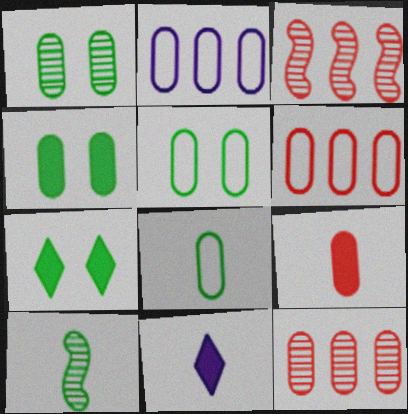[[1, 2, 9], 
[1, 4, 5], 
[3, 5, 11]]